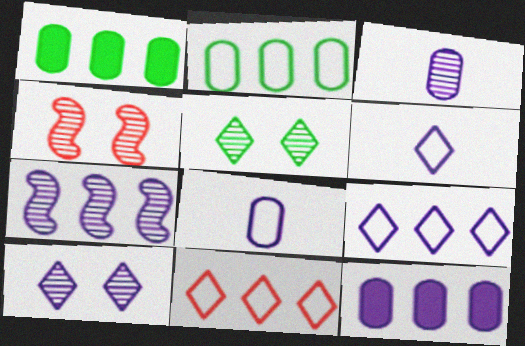[[1, 4, 6], 
[1, 7, 11], 
[3, 7, 10], 
[7, 9, 12]]